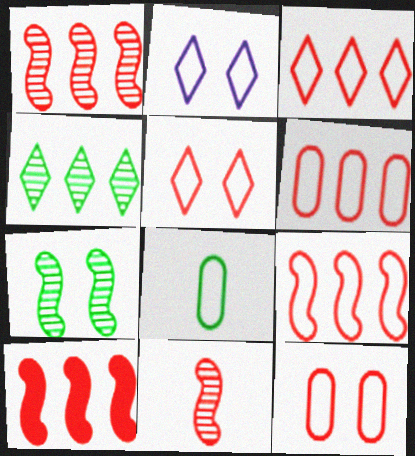[[1, 9, 10], 
[2, 8, 9], 
[3, 6, 9]]